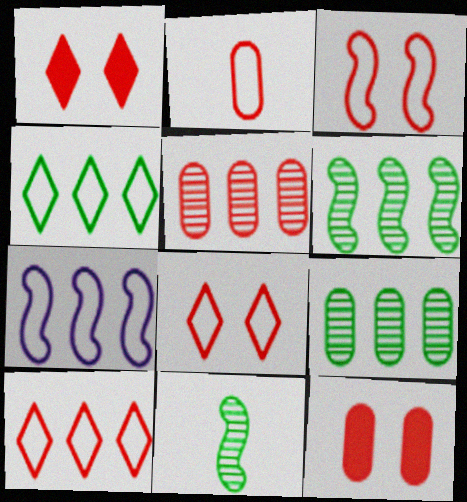[[2, 3, 10], 
[2, 5, 12]]